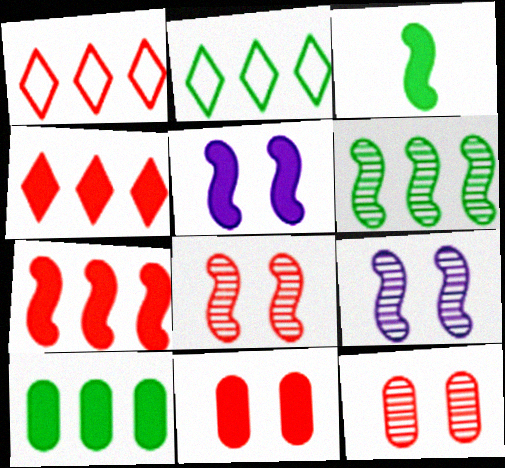[[2, 6, 10], 
[3, 5, 7]]